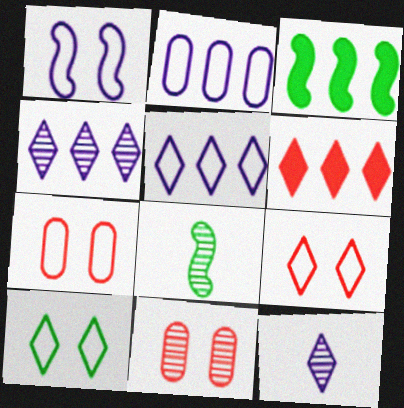[[1, 7, 10], 
[3, 7, 12], 
[4, 8, 11], 
[6, 10, 12]]